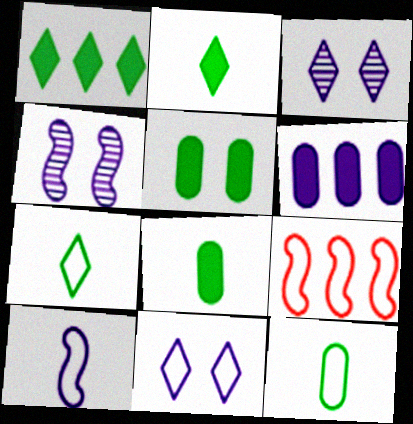[[3, 6, 10], 
[3, 8, 9], 
[9, 11, 12]]